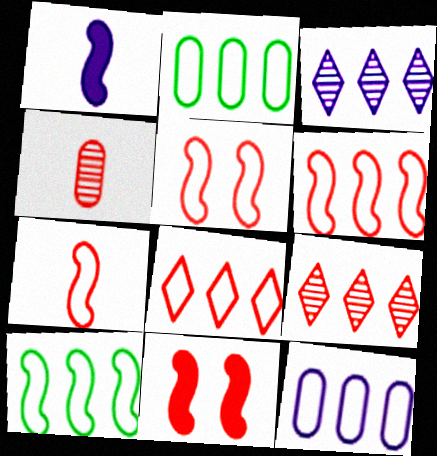[[4, 8, 11], 
[5, 6, 7], 
[8, 10, 12]]